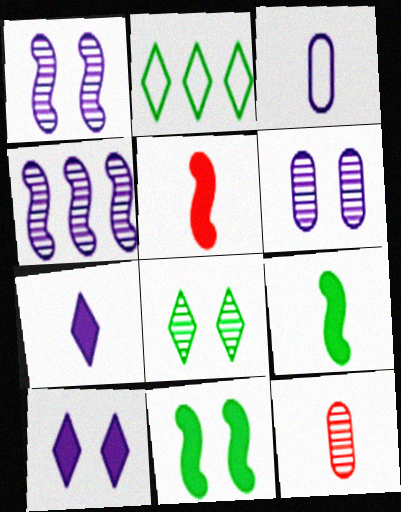[[2, 5, 6], 
[3, 4, 10], 
[4, 8, 12]]